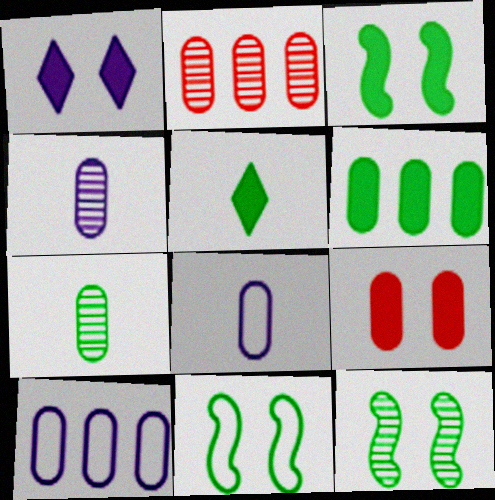[[1, 3, 9], 
[2, 6, 10], 
[3, 5, 6], 
[3, 11, 12], 
[7, 9, 10]]